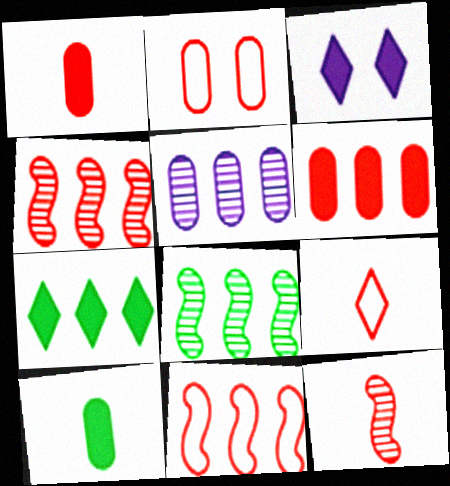[[1, 9, 12], 
[2, 5, 10], 
[2, 9, 11], 
[5, 7, 11]]